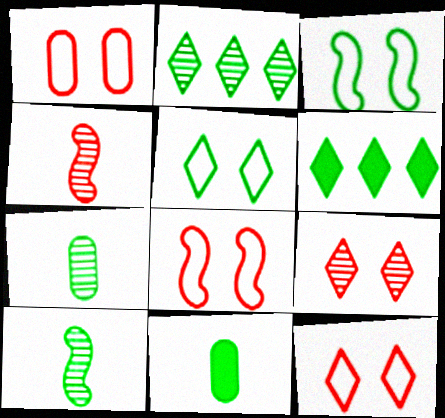[[1, 8, 12], 
[2, 3, 11], 
[3, 6, 7]]